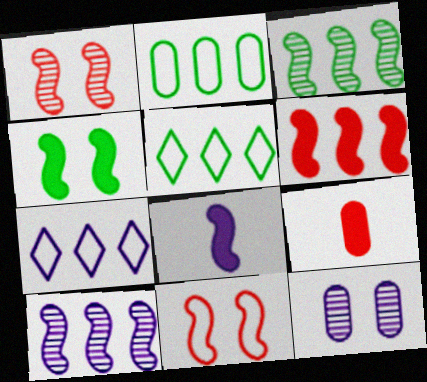[[2, 9, 12], 
[3, 8, 11], 
[4, 6, 8], 
[7, 8, 12]]